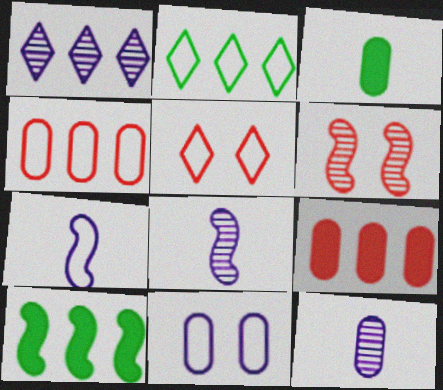[[1, 4, 10], 
[5, 10, 12], 
[6, 7, 10]]